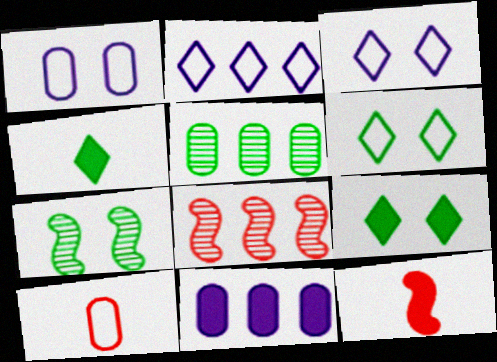[[1, 4, 8], 
[3, 5, 12], 
[9, 11, 12]]